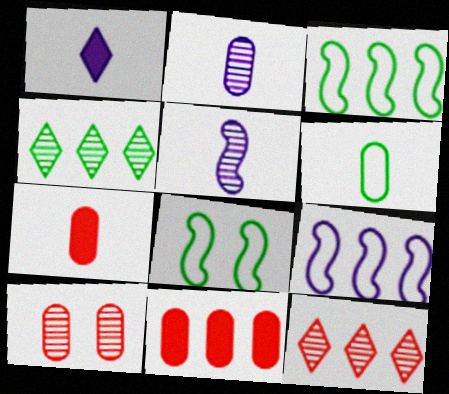[[1, 3, 10], 
[2, 6, 7], 
[4, 5, 10], 
[4, 9, 11]]